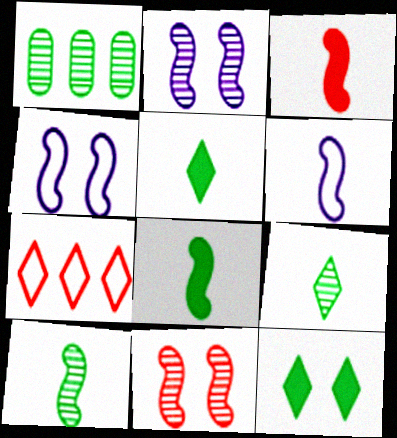[[3, 6, 10]]